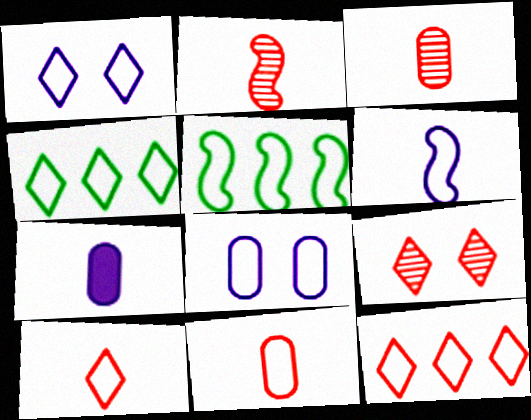[[1, 4, 10], 
[1, 5, 11], 
[5, 7, 9], 
[5, 8, 10]]